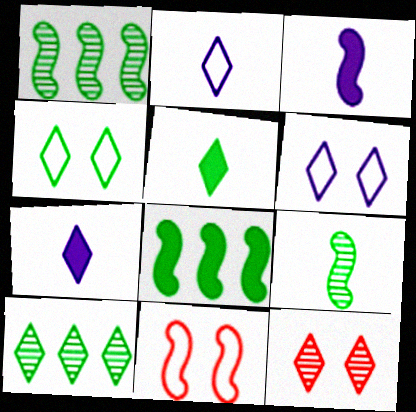[[1, 3, 11], 
[4, 5, 10]]